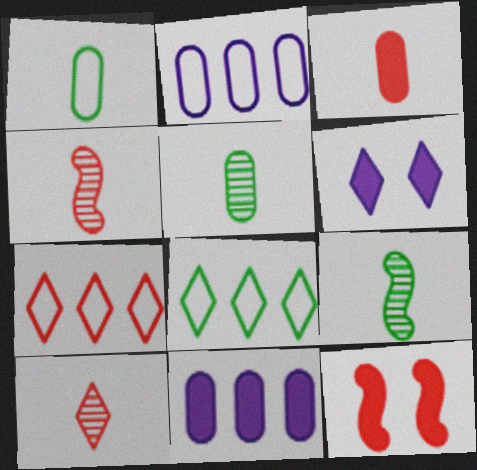[[6, 8, 10]]